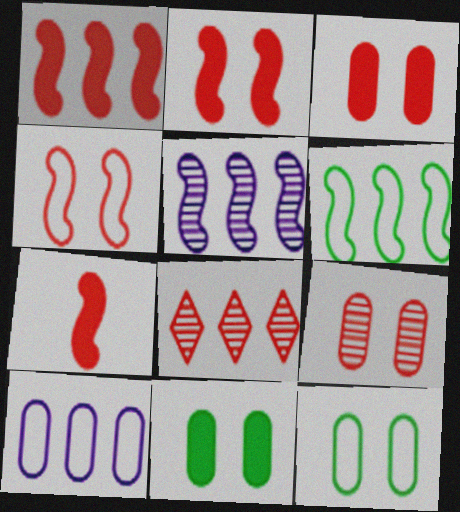[[1, 2, 7], 
[1, 5, 6]]